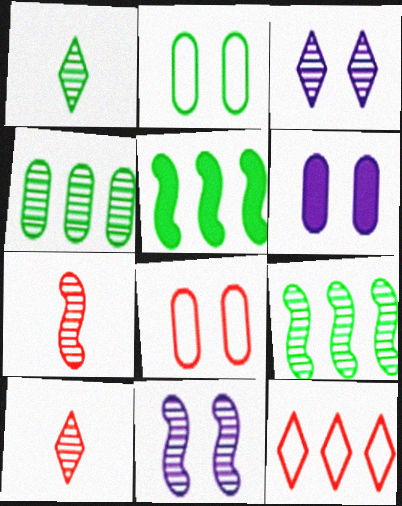[[1, 2, 5], 
[3, 4, 7], 
[4, 10, 11], 
[7, 9, 11]]